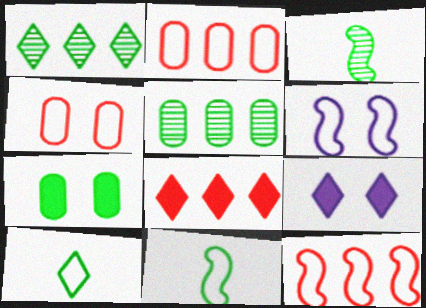[[1, 7, 11], 
[2, 3, 9], 
[2, 6, 10], 
[6, 11, 12]]